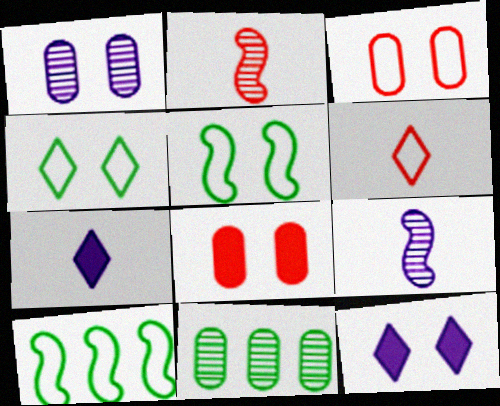[]